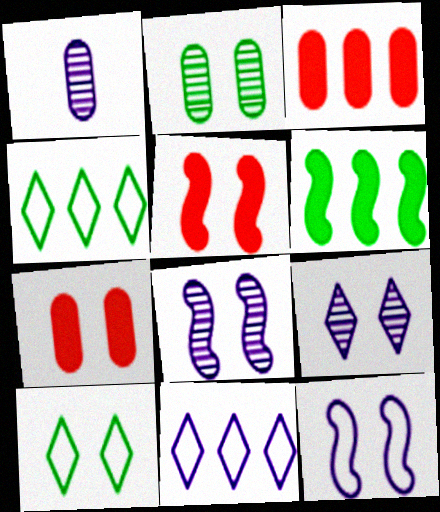[[1, 4, 5], 
[7, 8, 10]]